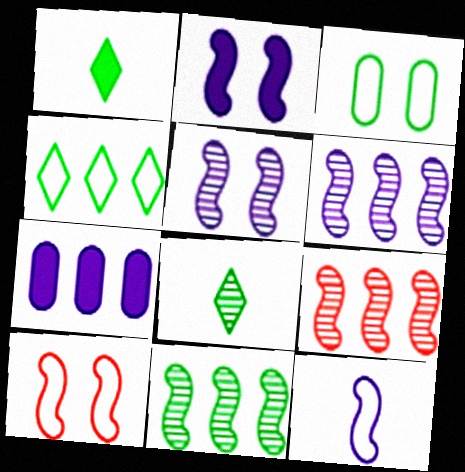[[1, 3, 11], 
[2, 6, 12], 
[4, 7, 9], 
[6, 9, 11], 
[7, 8, 10]]